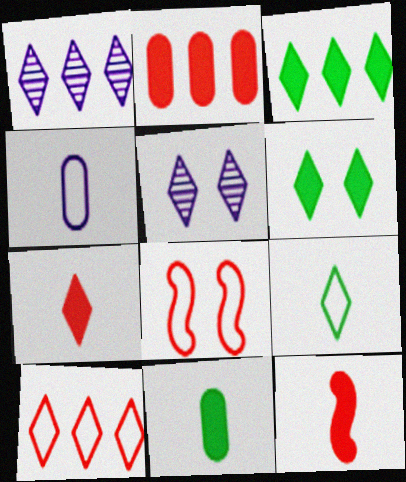[[1, 3, 10], 
[1, 8, 11]]